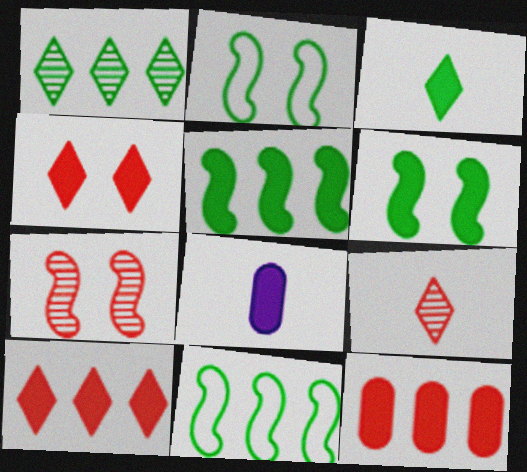[[4, 5, 8], 
[6, 8, 10]]